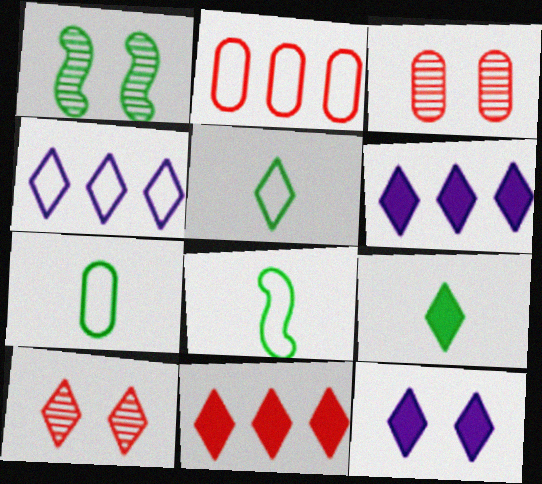[[3, 6, 8], 
[4, 9, 10], 
[5, 6, 10], 
[5, 7, 8], 
[9, 11, 12]]